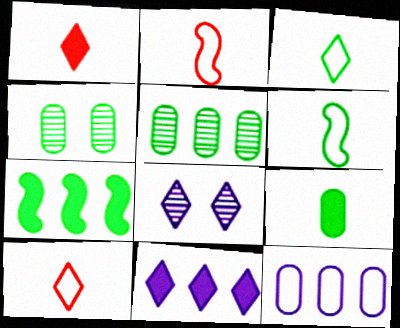[[2, 4, 11], 
[3, 4, 7]]